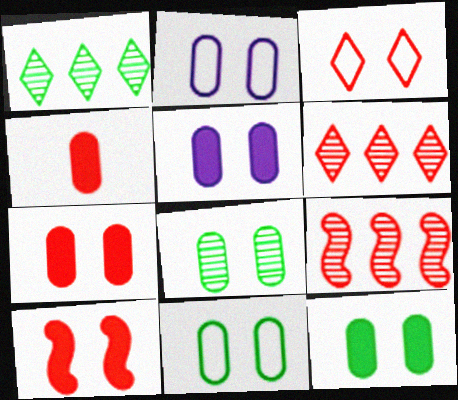[[2, 7, 8], 
[3, 4, 9], 
[5, 7, 12], 
[8, 11, 12]]